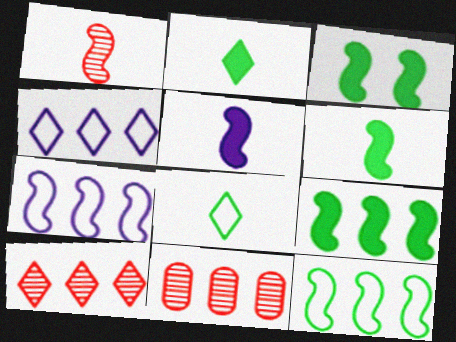[[1, 3, 7], 
[3, 6, 9], 
[4, 9, 11]]